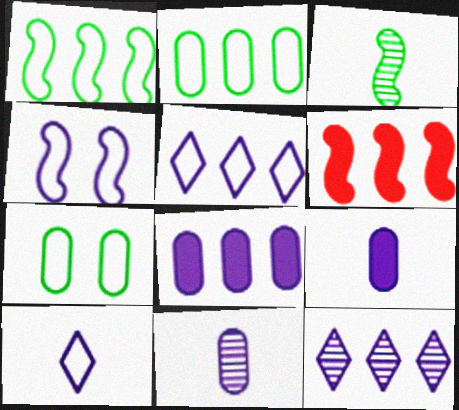[[2, 6, 12], 
[3, 4, 6], 
[4, 9, 12]]